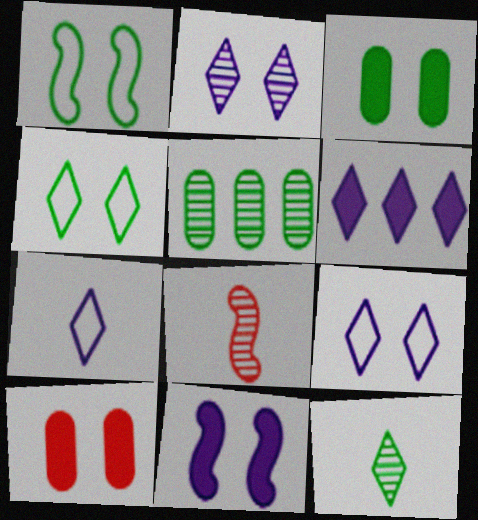[[1, 2, 10], 
[2, 5, 8], 
[2, 6, 7]]